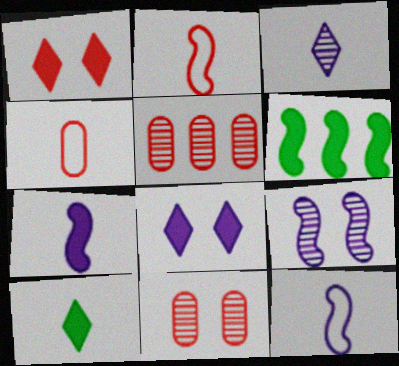[[1, 2, 5], 
[2, 6, 9]]